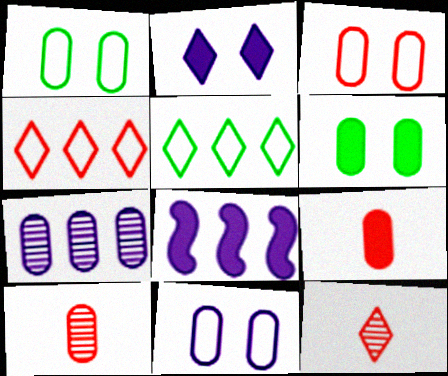[[1, 3, 11], 
[1, 7, 9], 
[1, 8, 12], 
[2, 5, 12]]